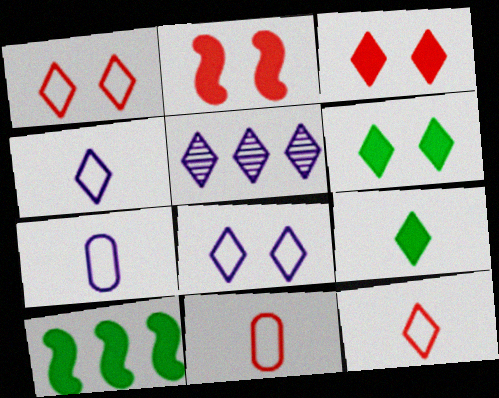[[1, 5, 9], 
[5, 6, 12]]